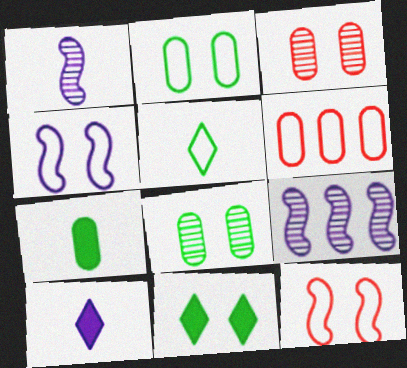[[1, 6, 11], 
[3, 4, 11], 
[4, 5, 6]]